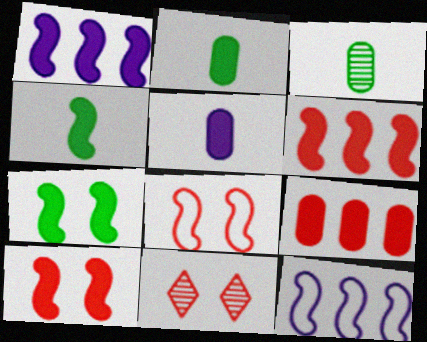[[1, 4, 10], 
[2, 11, 12]]